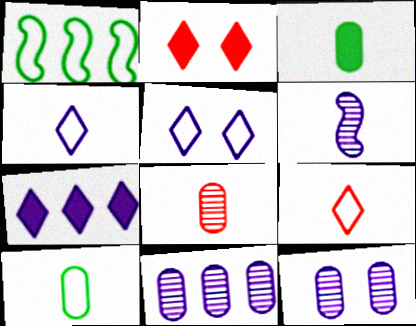[[3, 6, 9]]